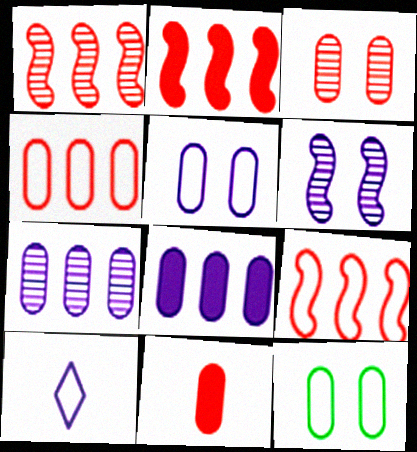[[1, 2, 9], 
[3, 4, 11], 
[6, 8, 10], 
[7, 11, 12], 
[9, 10, 12]]